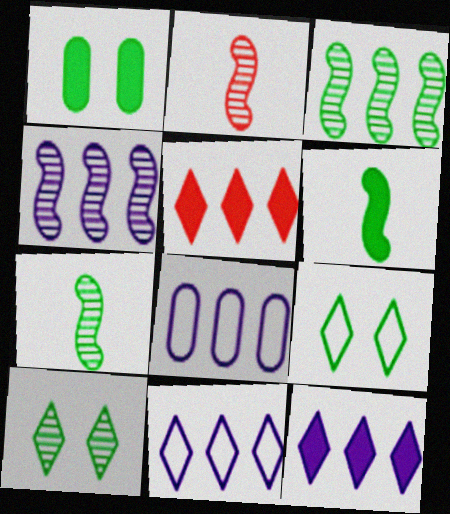[[1, 2, 11], 
[3, 5, 8], 
[4, 8, 12]]